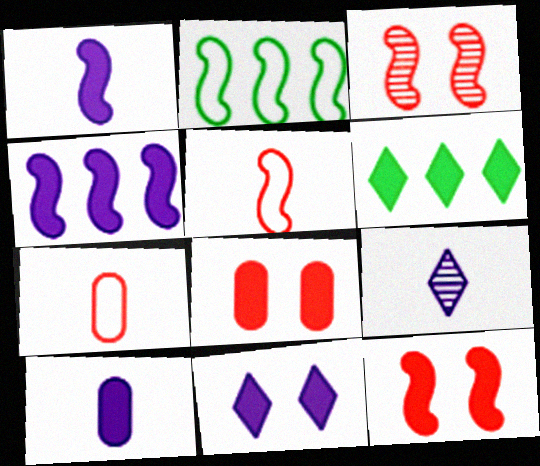[[1, 2, 3], 
[1, 6, 8], 
[2, 8, 9], 
[4, 10, 11], 
[6, 10, 12]]